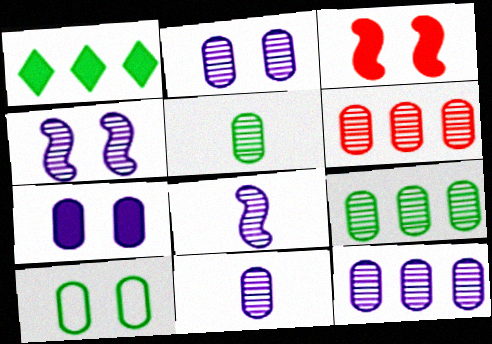[[2, 5, 6], 
[2, 11, 12], 
[6, 9, 12]]